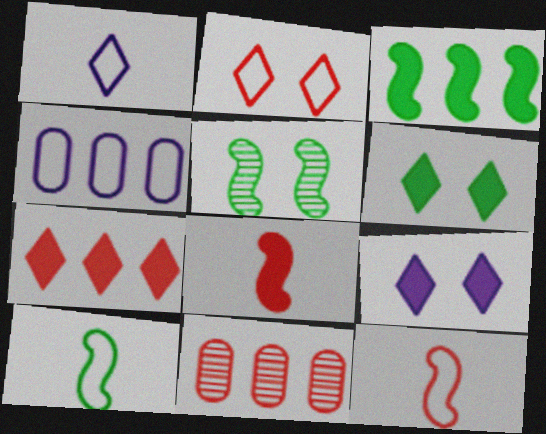[[2, 4, 10], 
[2, 8, 11], 
[3, 5, 10], 
[9, 10, 11]]